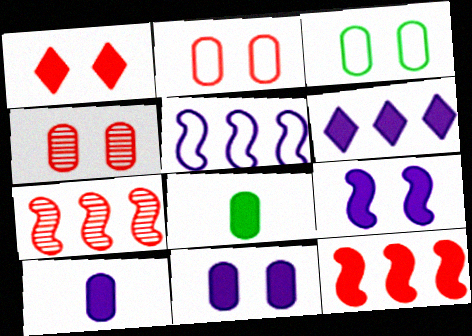[[3, 4, 11], 
[6, 9, 10]]